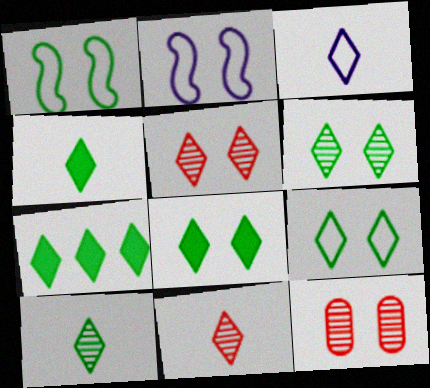[[2, 8, 12], 
[3, 4, 11], 
[3, 5, 7], 
[4, 7, 8], 
[6, 8, 9], 
[7, 9, 10]]